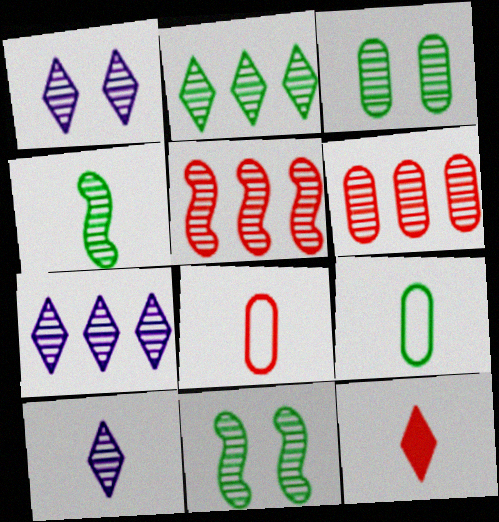[[1, 4, 6], 
[1, 7, 10], 
[2, 3, 4], 
[3, 5, 10], 
[6, 10, 11]]